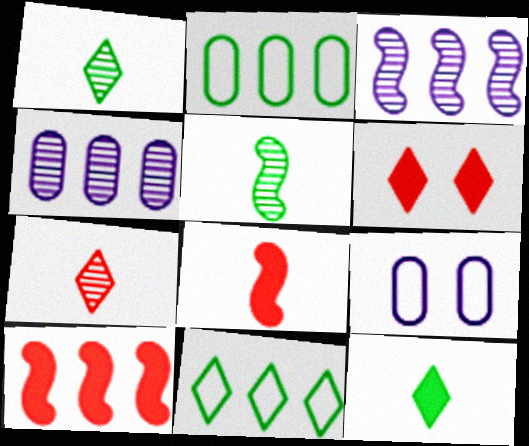[[1, 9, 10], 
[4, 10, 11]]